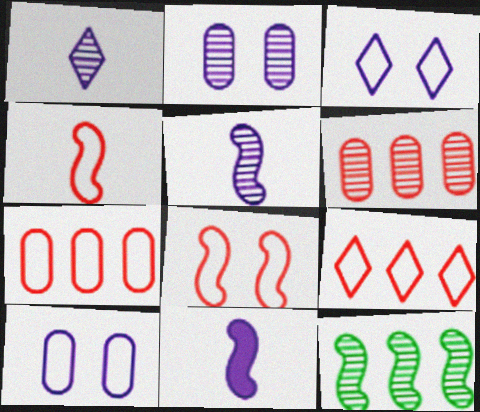[[8, 11, 12]]